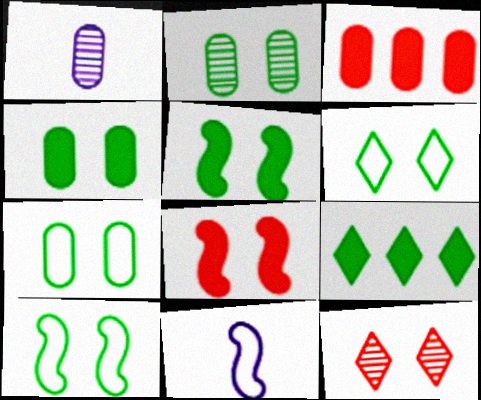[[1, 3, 7], 
[2, 4, 7], 
[2, 5, 6], 
[6, 7, 10]]